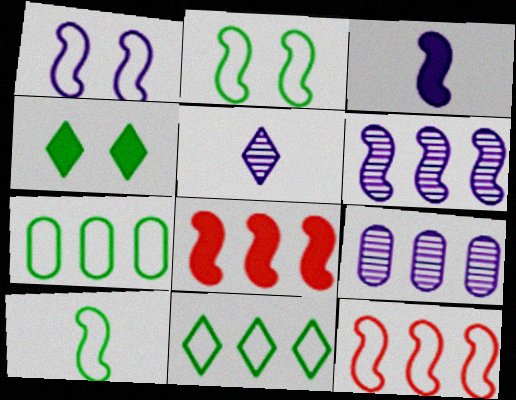[[1, 3, 6], 
[1, 10, 12], 
[8, 9, 11]]